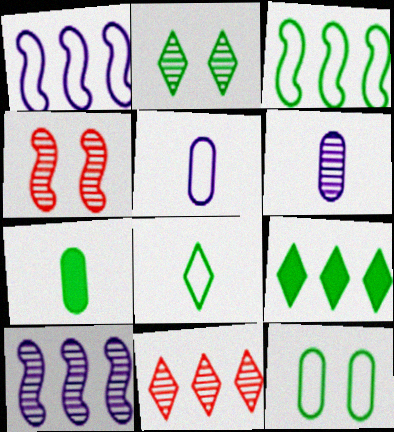[[2, 3, 7], 
[2, 8, 9], 
[3, 8, 12], 
[4, 5, 9]]